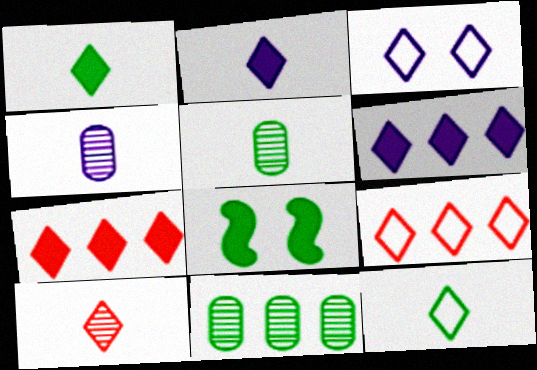[[2, 10, 12], 
[3, 9, 12], 
[4, 8, 9], 
[8, 11, 12]]